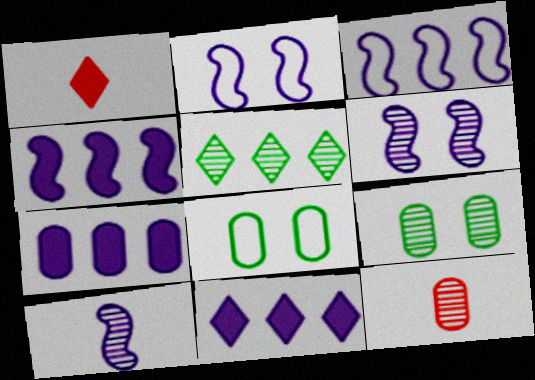[[1, 3, 9], 
[2, 4, 10], 
[4, 7, 11], 
[5, 6, 12], 
[7, 8, 12]]